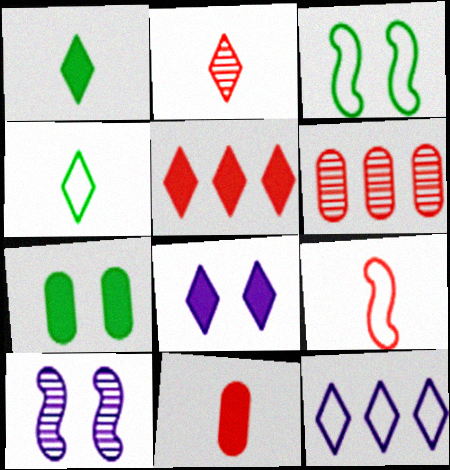[[1, 5, 8], 
[2, 9, 11]]